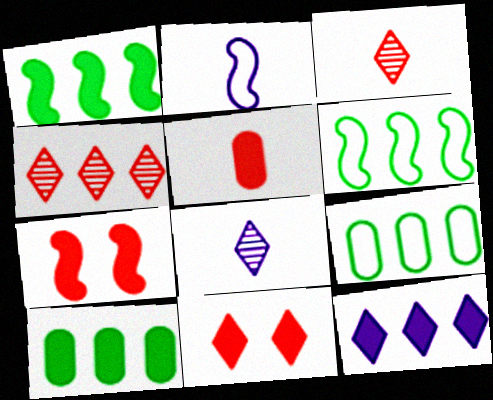[[7, 8, 9]]